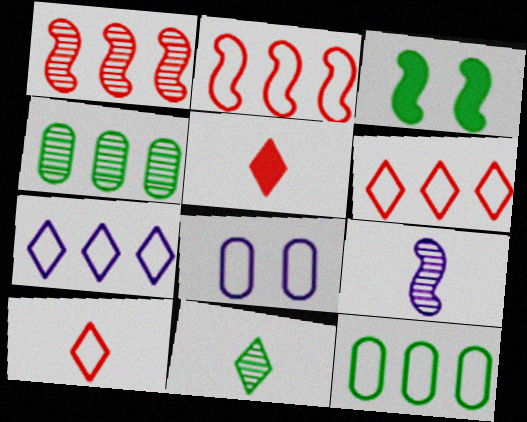[[2, 3, 9], 
[2, 7, 12], 
[3, 11, 12]]